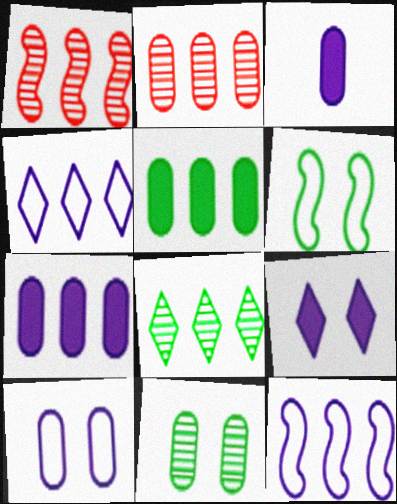[[1, 4, 5]]